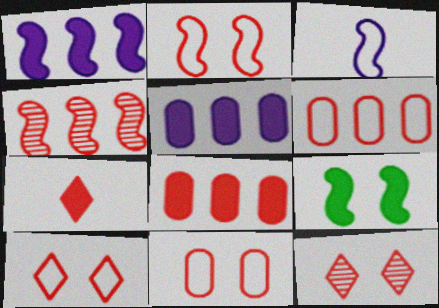[[2, 10, 11], 
[3, 4, 9], 
[4, 7, 11], 
[5, 7, 9]]